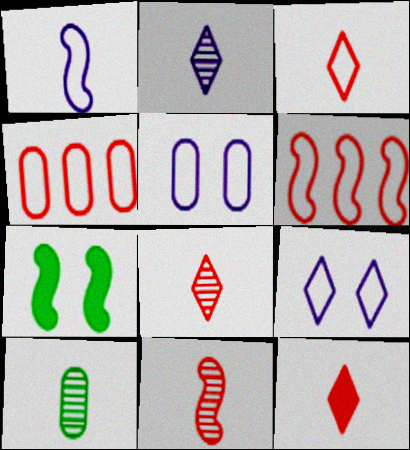[[1, 10, 12], 
[2, 4, 7], 
[2, 10, 11], 
[3, 8, 12]]